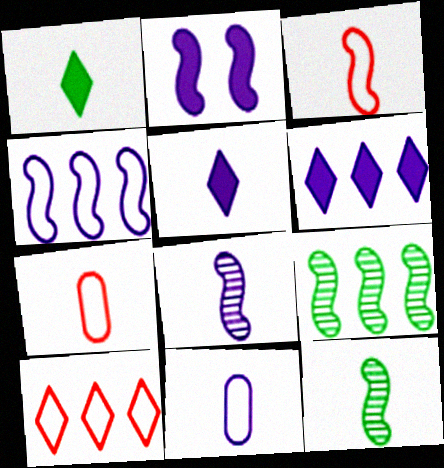[[1, 7, 8], 
[2, 3, 9], 
[2, 4, 8], 
[5, 7, 12], 
[5, 8, 11]]